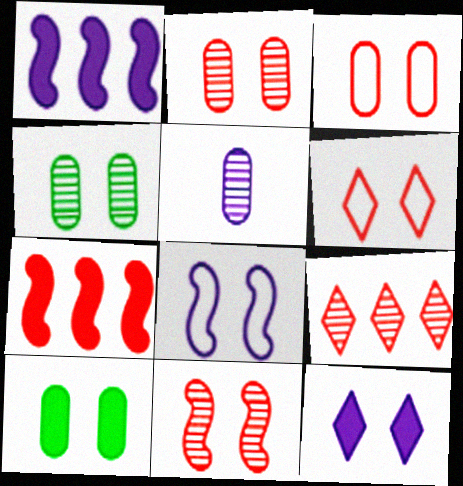[]